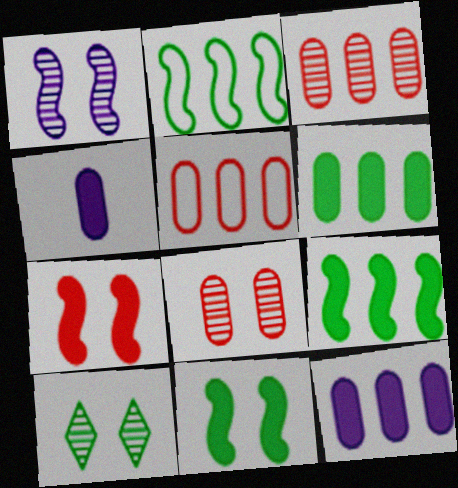[[1, 8, 10]]